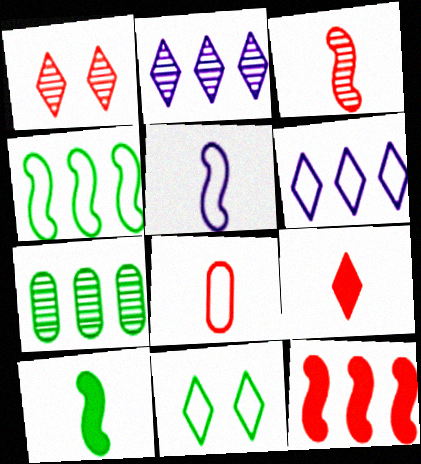[[1, 8, 12], 
[2, 9, 11], 
[3, 5, 10], 
[3, 8, 9], 
[6, 7, 12], 
[7, 10, 11]]